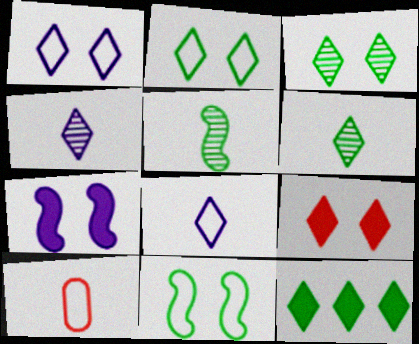[[1, 3, 9], 
[2, 6, 12]]